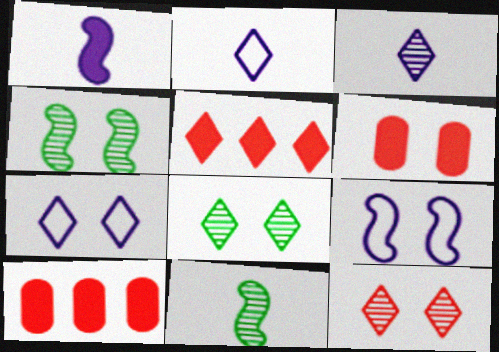[[2, 4, 10], 
[2, 5, 8], 
[4, 6, 7], 
[6, 8, 9], 
[7, 10, 11]]